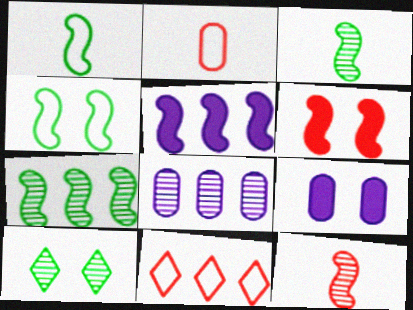[[2, 5, 10], 
[3, 9, 11], 
[4, 5, 12], 
[8, 10, 12]]